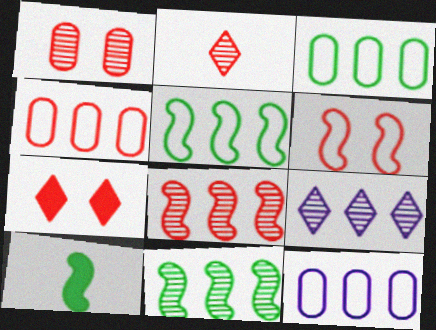[[1, 2, 8], 
[1, 6, 7], 
[3, 4, 12]]